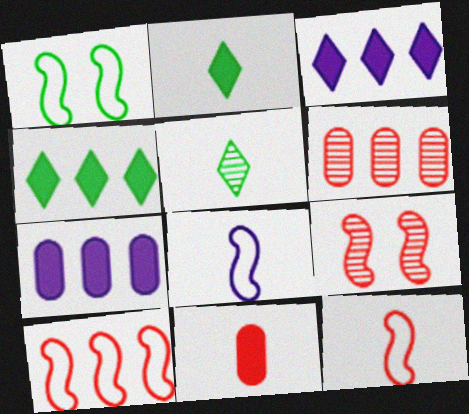[[1, 8, 10], 
[5, 8, 11]]